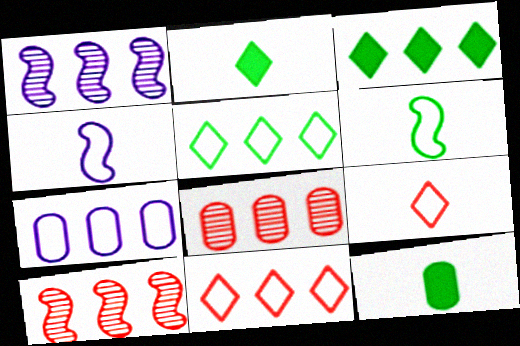[[3, 7, 10]]